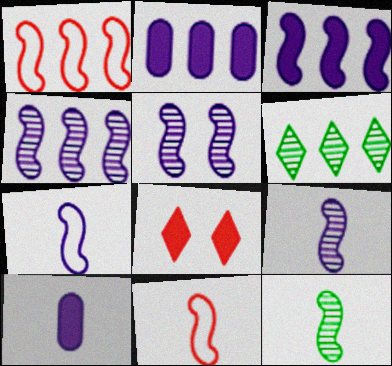[[1, 2, 6], 
[3, 5, 7], 
[4, 5, 9]]